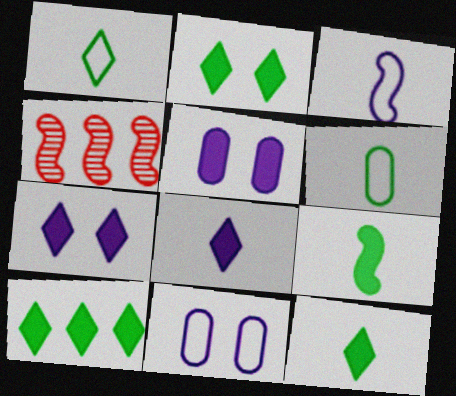[[1, 4, 5], 
[2, 10, 12], 
[4, 6, 7], 
[4, 11, 12]]